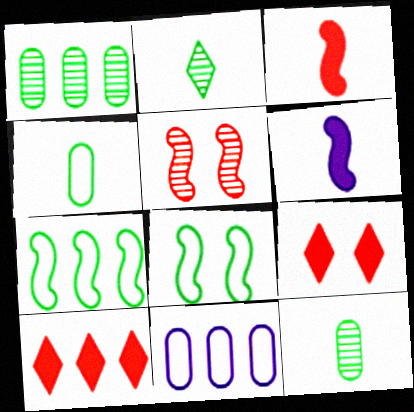[[5, 6, 7]]